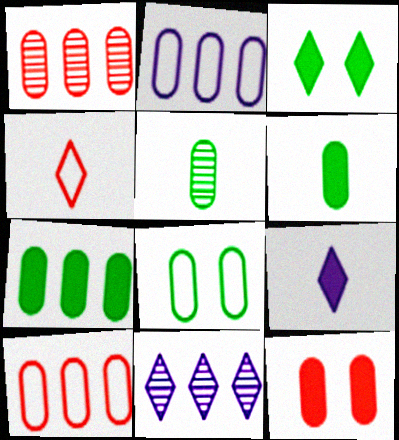[[1, 2, 7], 
[2, 5, 12], 
[3, 4, 11], 
[5, 7, 8]]